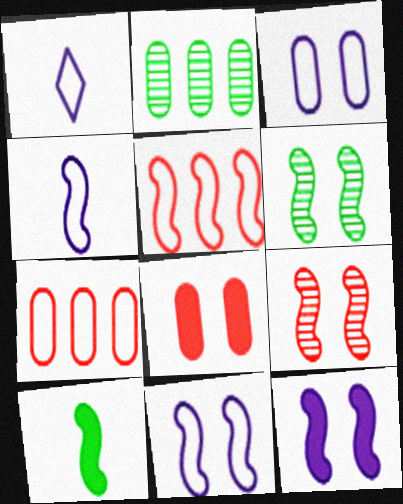[]